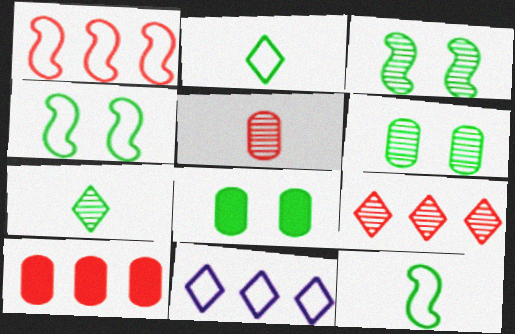[[1, 9, 10]]